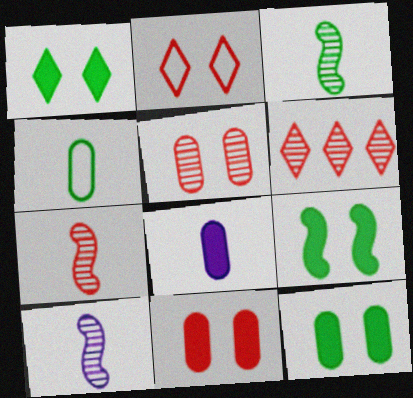[[1, 9, 12], 
[3, 7, 10], 
[5, 6, 7]]